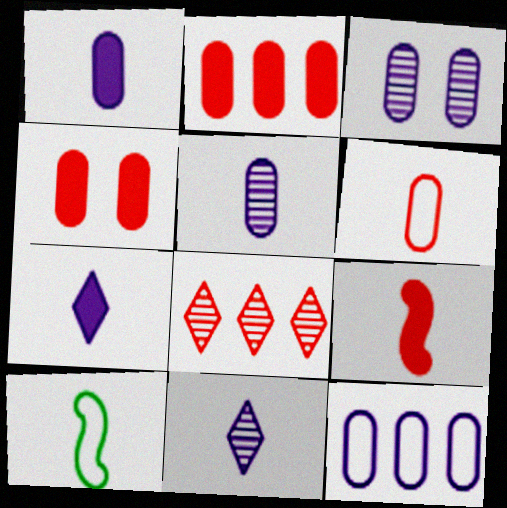[[1, 3, 12]]